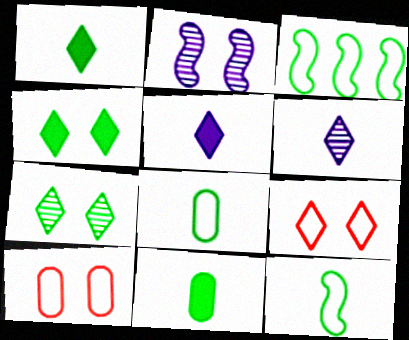[[2, 4, 10], 
[3, 7, 11]]